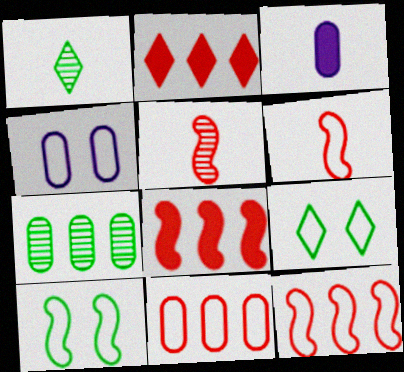[[1, 3, 6], 
[1, 4, 8]]